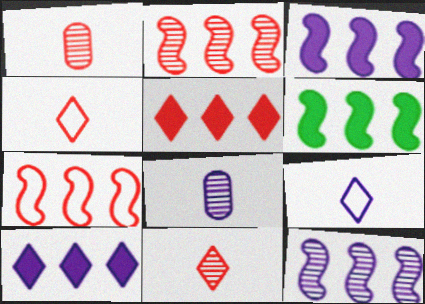[[6, 7, 12]]